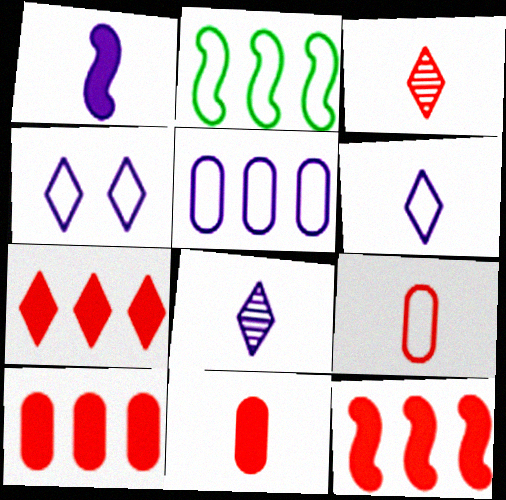[[2, 4, 9], 
[7, 10, 12]]